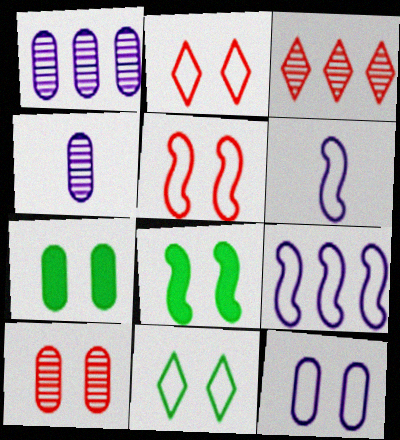[[3, 6, 7], 
[5, 11, 12], 
[7, 10, 12]]